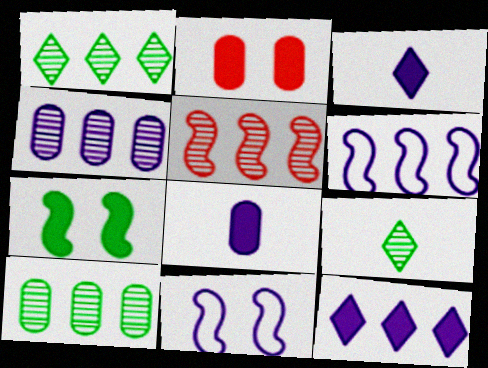[[1, 4, 5], 
[2, 6, 9], 
[3, 4, 11], 
[4, 6, 12]]